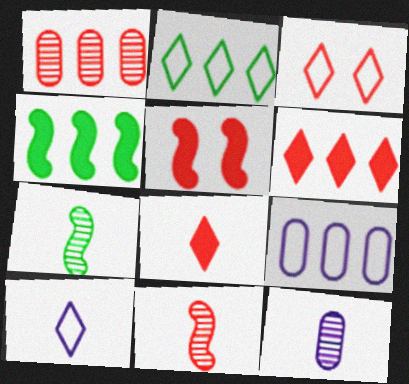[[2, 3, 10], 
[2, 5, 12], 
[3, 4, 12]]